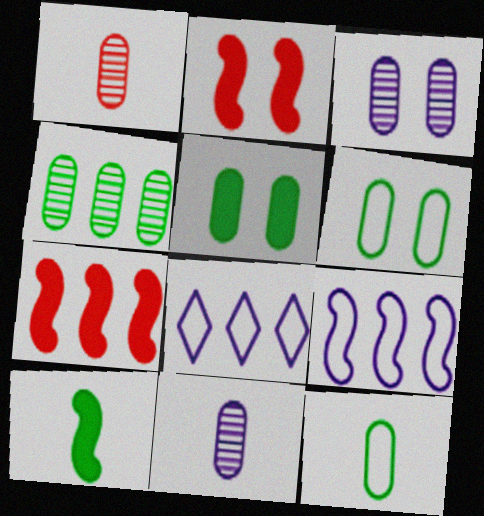[[1, 3, 4], 
[4, 5, 12], 
[4, 7, 8]]